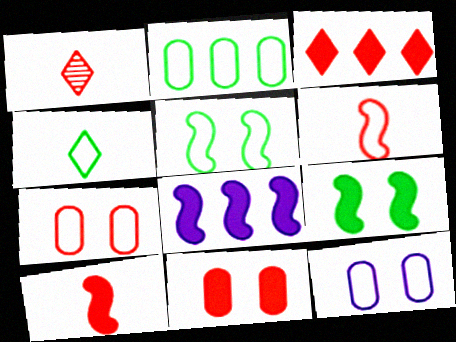[[2, 4, 5], 
[3, 10, 11], 
[8, 9, 10]]